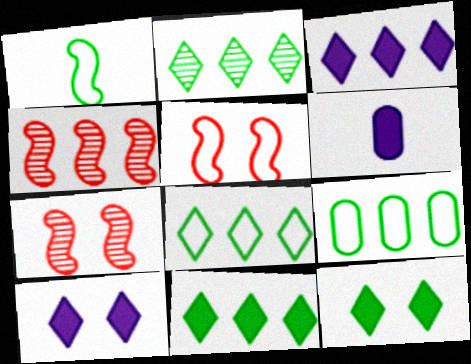[[2, 5, 6], 
[2, 8, 11], 
[3, 4, 9], 
[6, 7, 8]]